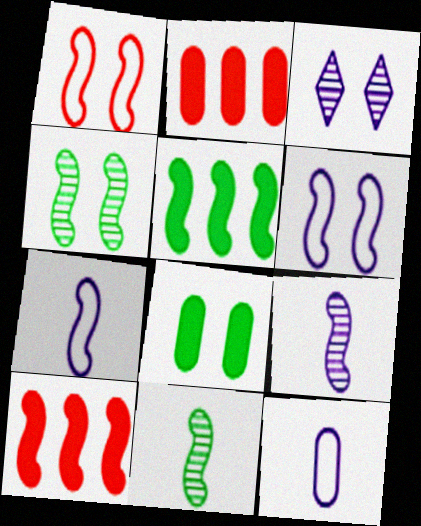[[1, 3, 8], 
[1, 5, 9], 
[4, 7, 10], 
[6, 10, 11]]